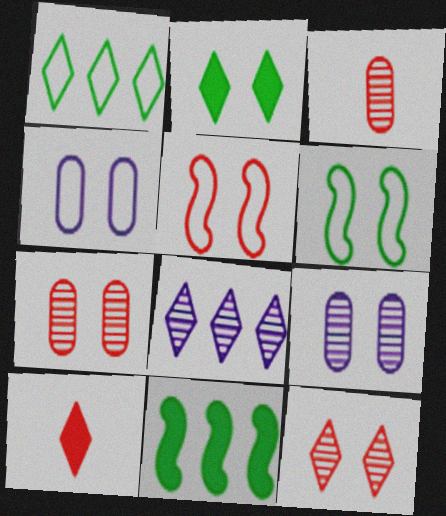[[2, 5, 9]]